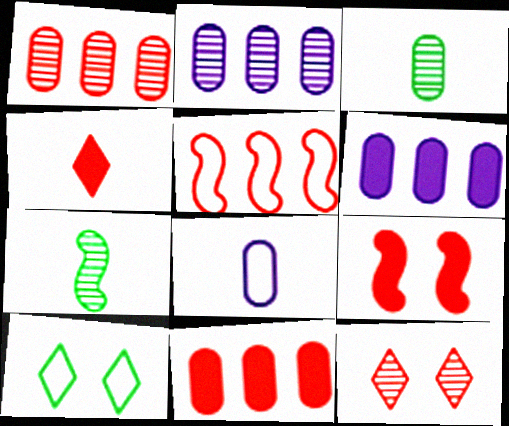[[2, 7, 12], 
[4, 7, 8], 
[4, 9, 11], 
[5, 8, 10]]